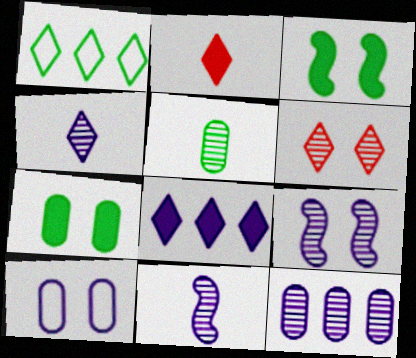[[1, 3, 5], 
[3, 6, 10], 
[4, 9, 12], 
[8, 10, 11]]